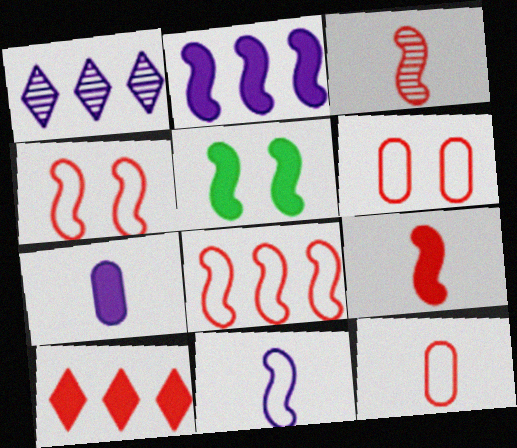[[1, 5, 12], 
[2, 5, 9], 
[3, 6, 10], 
[5, 7, 10]]